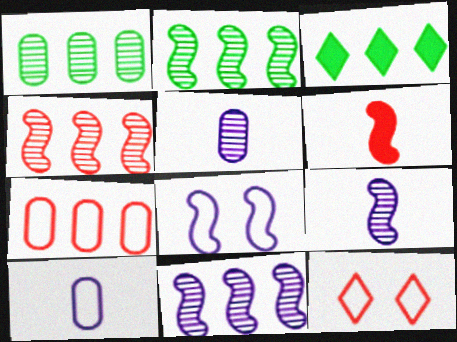[[2, 4, 11], 
[2, 6, 8], 
[3, 7, 11]]